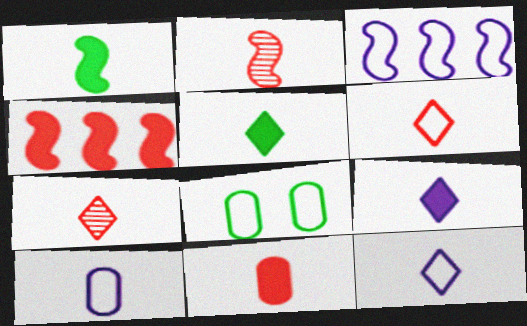[[1, 7, 10], 
[1, 9, 11], 
[2, 5, 10], 
[2, 6, 11], 
[3, 6, 8], 
[5, 7, 12]]